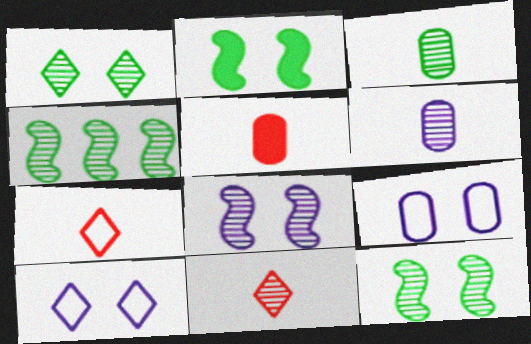[[1, 3, 4], 
[4, 5, 10]]